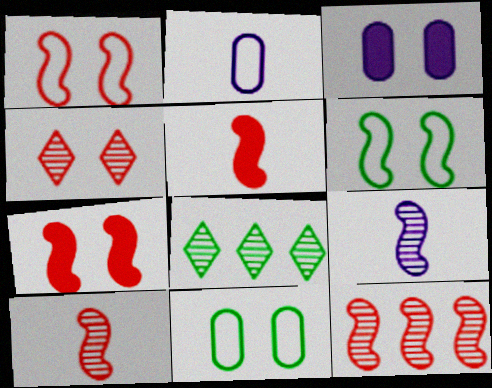[[1, 5, 12], 
[2, 7, 8], 
[3, 4, 6]]